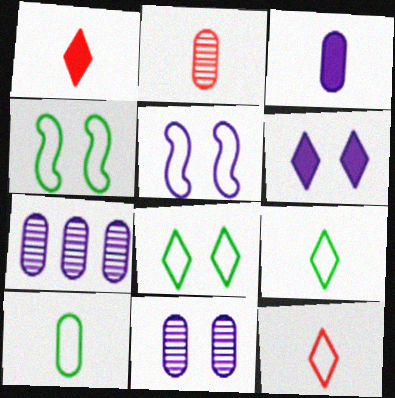[[1, 4, 7], 
[2, 3, 10], 
[5, 6, 11]]